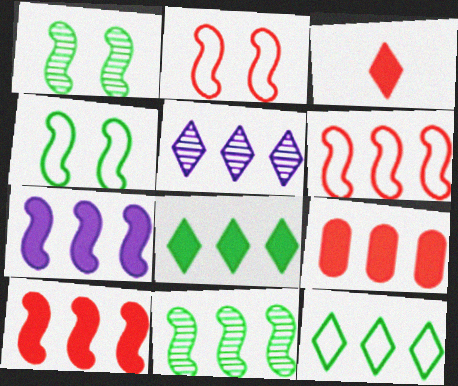[[6, 7, 11], 
[7, 8, 9]]